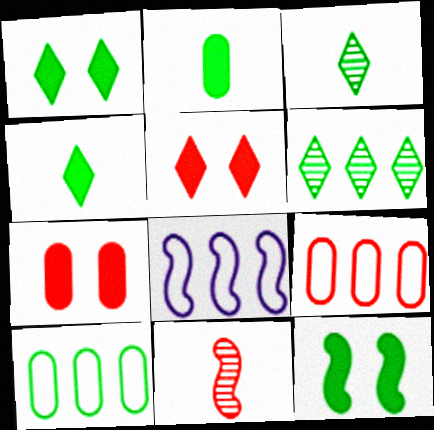[[3, 7, 8], 
[3, 10, 12], 
[5, 9, 11], 
[8, 11, 12]]